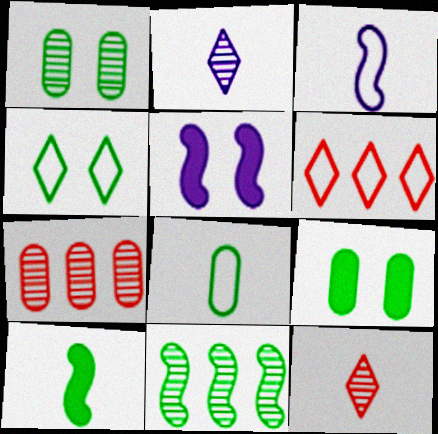[]